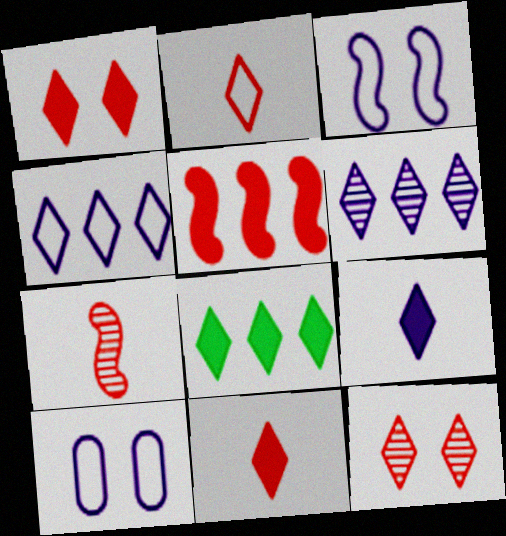[[1, 8, 9], 
[7, 8, 10]]